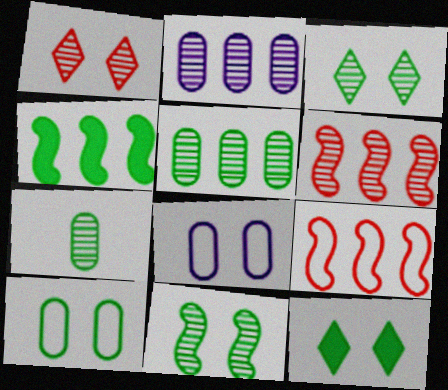[[10, 11, 12]]